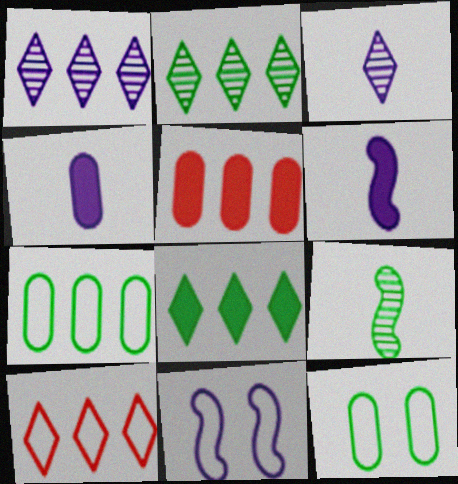[[1, 4, 11], 
[1, 8, 10], 
[8, 9, 12]]